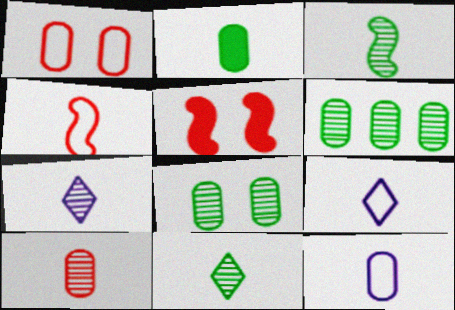[[2, 4, 7], 
[2, 10, 12], 
[3, 7, 10], 
[5, 6, 9]]